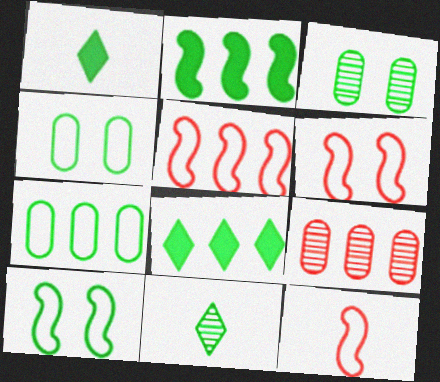[[2, 4, 11], 
[5, 6, 12]]